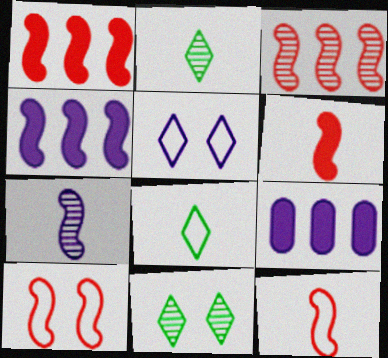[[2, 9, 10], 
[3, 6, 10], 
[5, 7, 9], 
[9, 11, 12]]